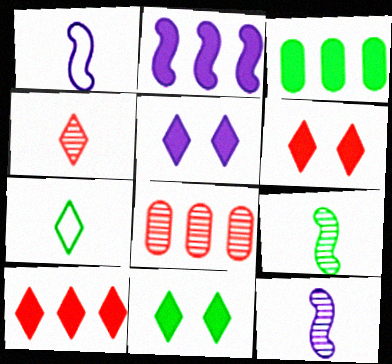[[1, 8, 11], 
[2, 3, 10], 
[5, 6, 11]]